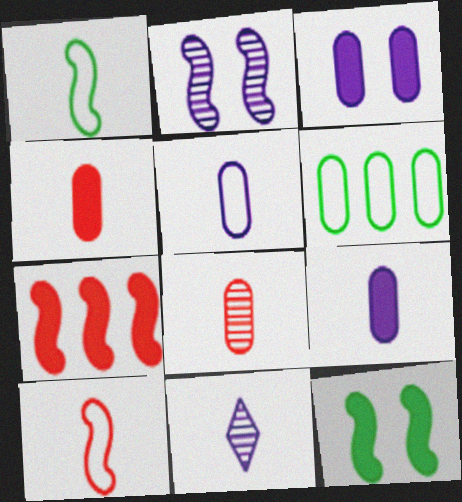[[1, 2, 7], 
[1, 4, 11], 
[3, 6, 8]]